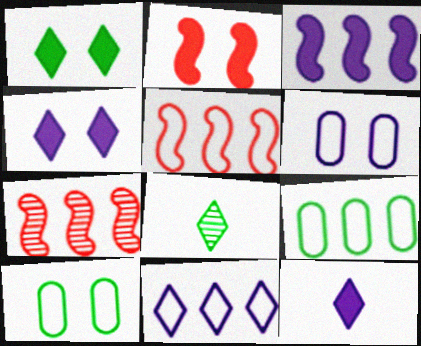[[5, 9, 11], 
[7, 10, 12]]